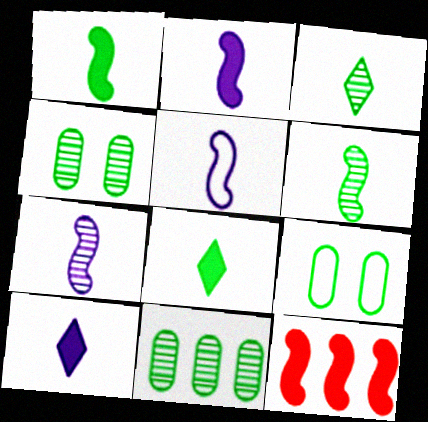[[2, 5, 7]]